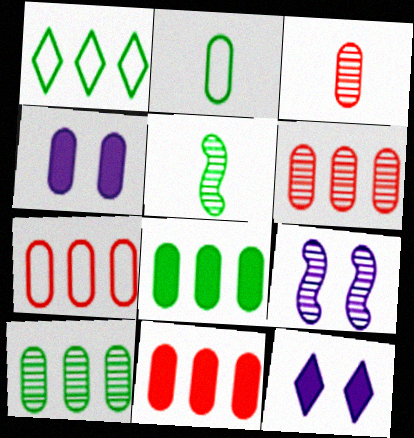[[2, 4, 6], 
[5, 7, 12], 
[6, 7, 11]]